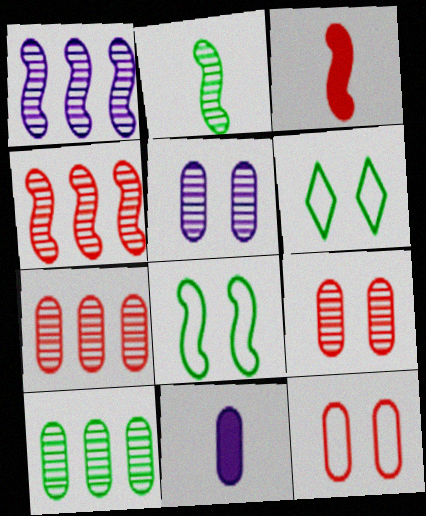[[1, 3, 8], 
[4, 6, 11], 
[10, 11, 12]]